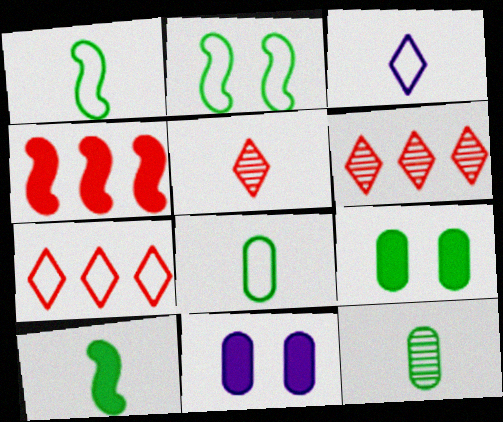[[1, 6, 11]]